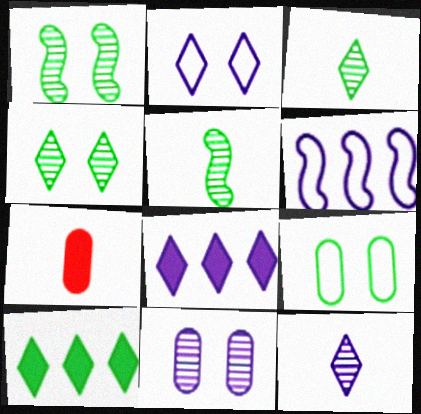[[2, 8, 12], 
[4, 6, 7], 
[5, 9, 10]]